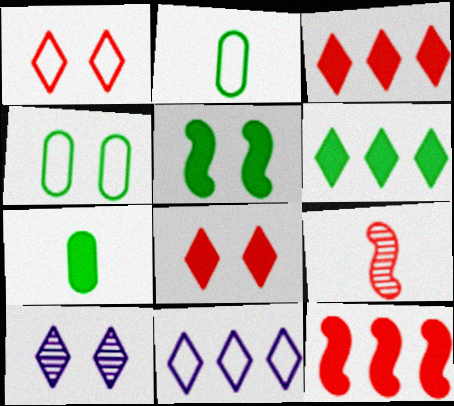[[2, 10, 12], 
[5, 6, 7]]